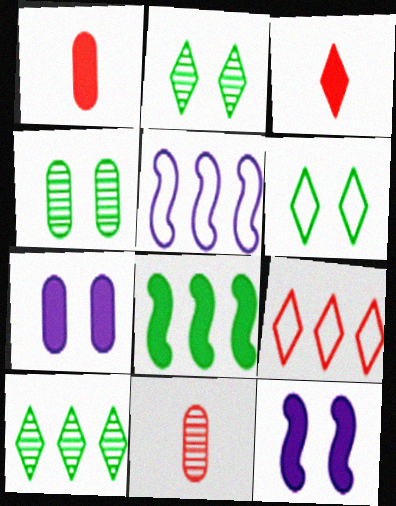[[1, 2, 5], 
[3, 4, 5], 
[3, 7, 8]]